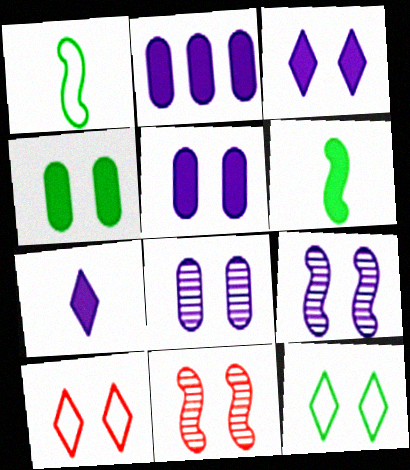[[4, 9, 10], 
[5, 11, 12]]